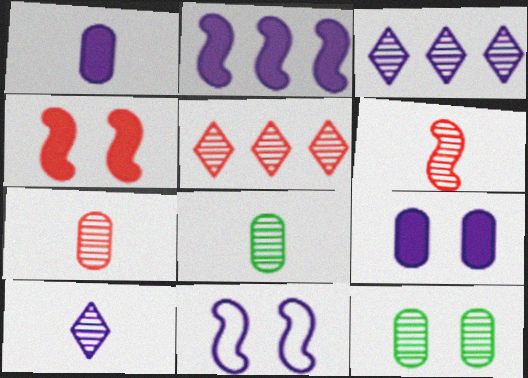[[1, 3, 11], 
[3, 6, 12], 
[6, 8, 10]]